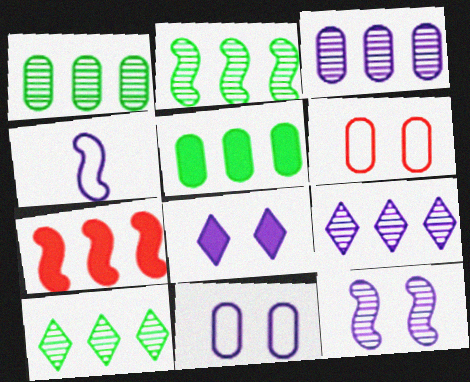[[1, 2, 10], 
[3, 4, 8], 
[8, 11, 12]]